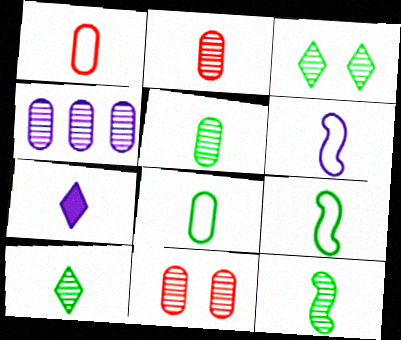[[1, 7, 12], 
[2, 7, 9], 
[4, 5, 11], 
[5, 10, 12]]